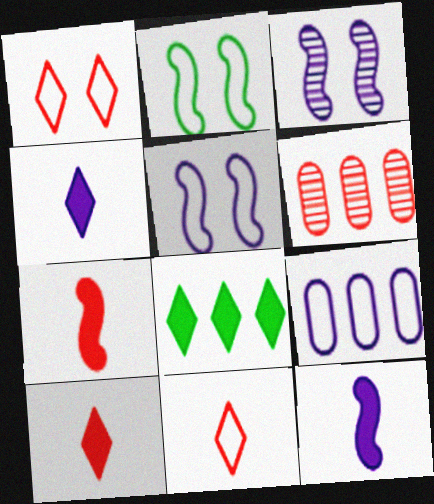[[1, 6, 7], 
[2, 4, 6], 
[2, 9, 11], 
[3, 4, 9]]